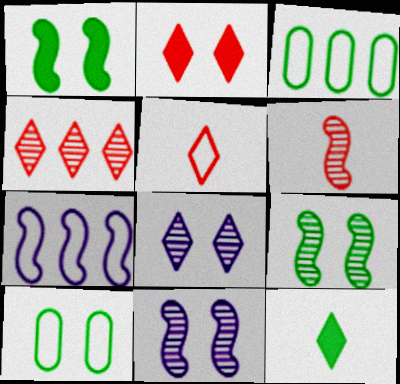[[1, 6, 7], 
[2, 4, 5], 
[2, 10, 11], 
[3, 9, 12], 
[5, 7, 10]]